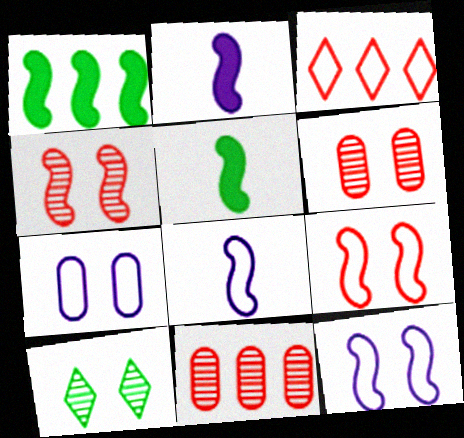[[1, 4, 8]]